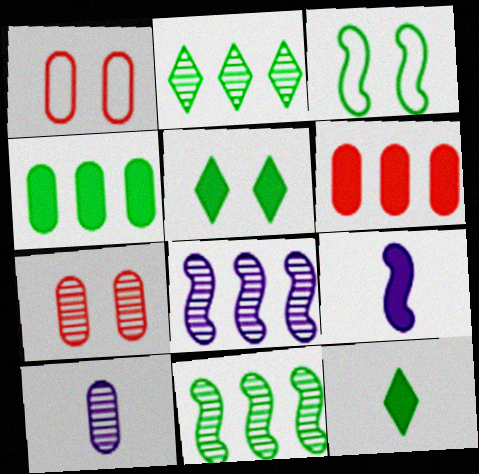[[1, 2, 9], 
[1, 4, 10], 
[1, 8, 12], 
[5, 6, 9]]